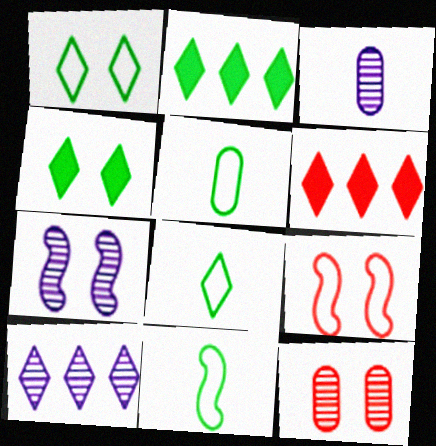[[2, 3, 9], 
[3, 7, 10], 
[5, 6, 7], 
[5, 8, 11]]